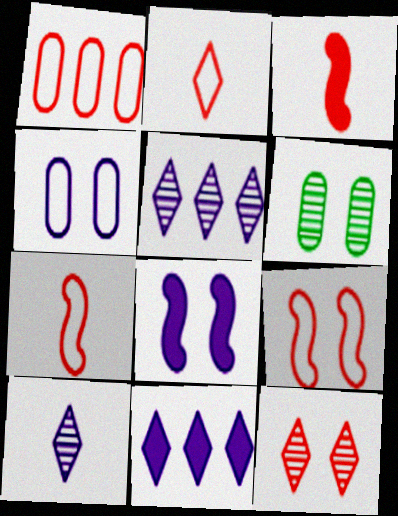[[1, 2, 9], 
[1, 3, 12], 
[6, 7, 11]]